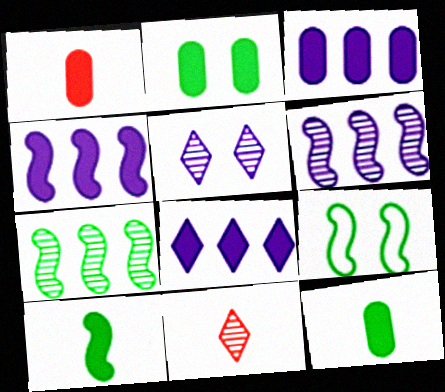[[1, 2, 3], 
[3, 4, 8], 
[3, 9, 11], 
[7, 9, 10]]